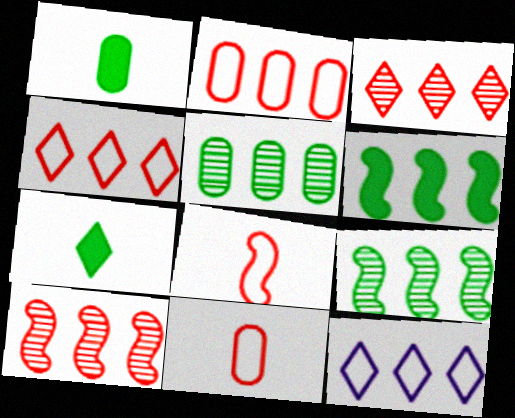[]